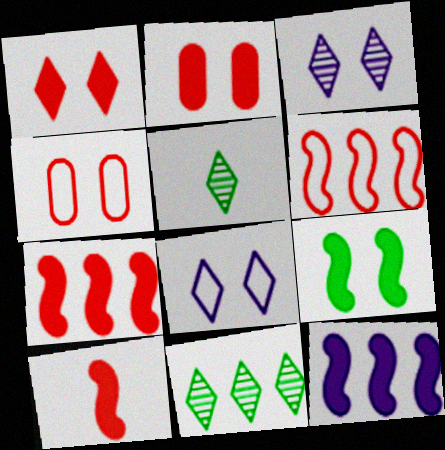[[3, 4, 9], 
[4, 5, 12], 
[9, 10, 12]]